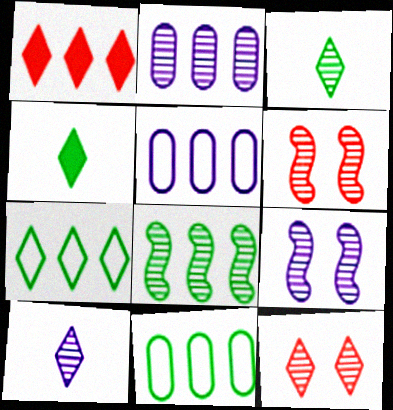[[1, 5, 8], 
[2, 3, 6], 
[2, 9, 10], 
[4, 5, 6]]